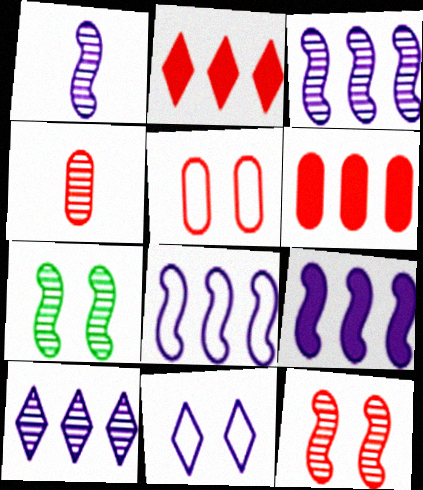[[3, 8, 9], 
[4, 5, 6], 
[4, 7, 10]]